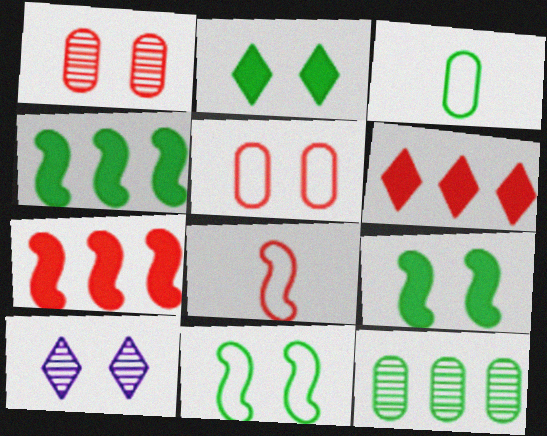[[1, 6, 8], 
[3, 7, 10], 
[5, 9, 10]]